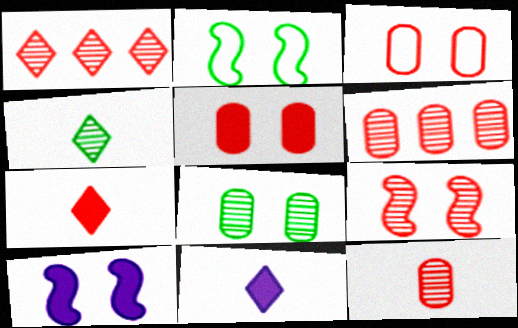[[1, 9, 12], 
[2, 6, 11], 
[2, 9, 10]]